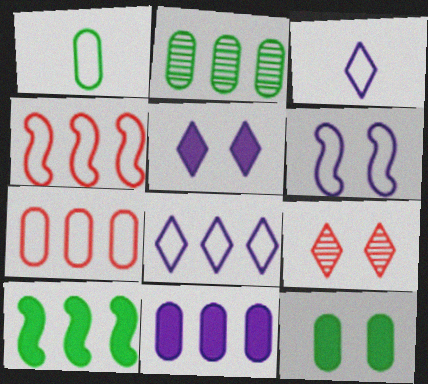[[1, 2, 12], 
[2, 7, 11], 
[6, 9, 12]]